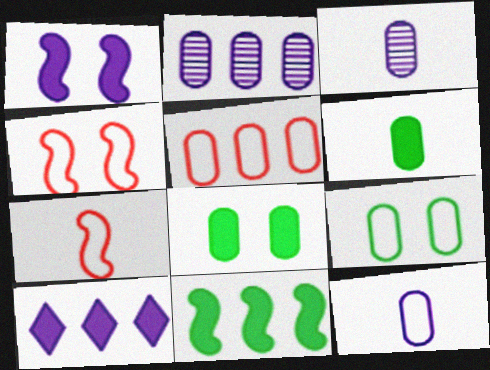[[3, 5, 8], 
[5, 9, 12]]